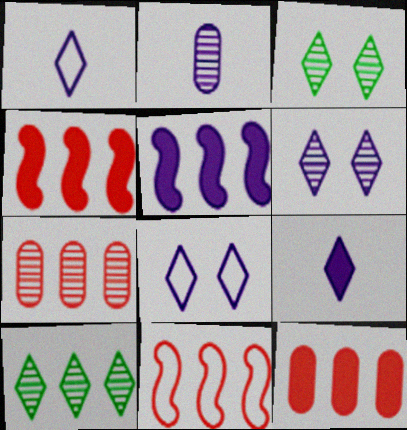[[2, 5, 8]]